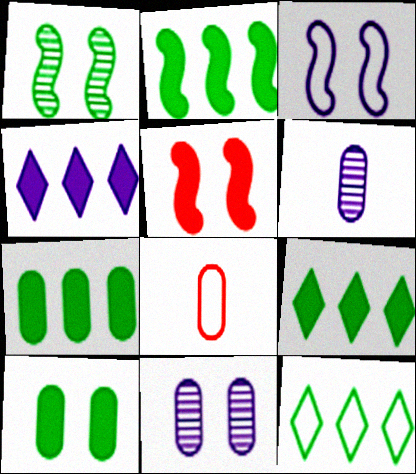[[1, 3, 5], 
[1, 4, 8], 
[2, 7, 9], 
[3, 4, 6], 
[3, 8, 12], 
[5, 6, 12], 
[7, 8, 11]]